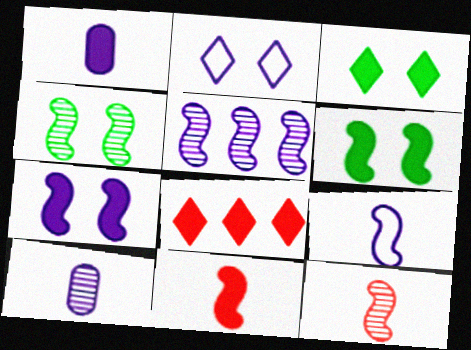[[1, 2, 5], 
[1, 6, 8], 
[4, 5, 12], 
[5, 7, 9]]